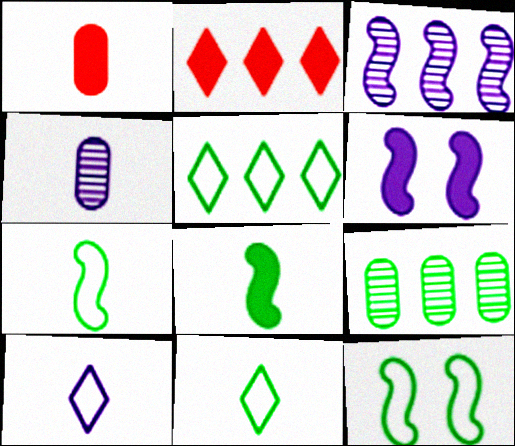[[2, 4, 12]]